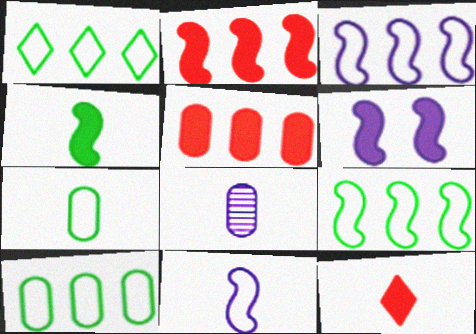[[1, 9, 10], 
[2, 4, 6]]